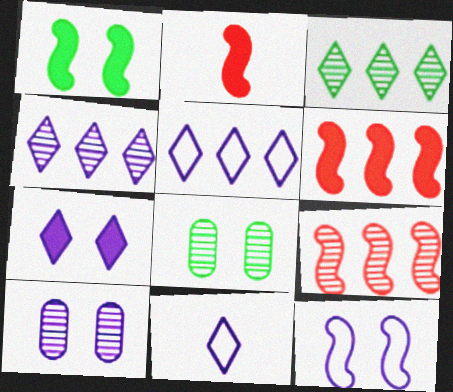[[2, 5, 8], 
[4, 7, 11], 
[6, 8, 11], 
[7, 10, 12]]